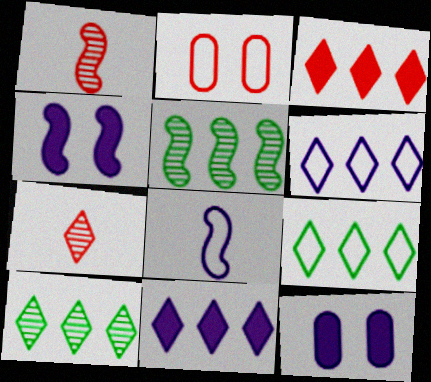[[1, 2, 3], 
[1, 9, 12], 
[2, 8, 9], 
[3, 6, 10]]